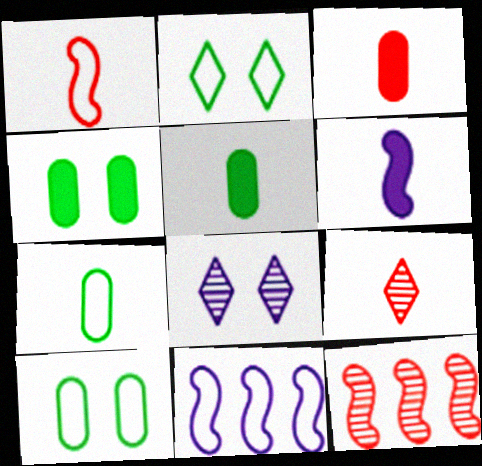[[1, 3, 9], 
[4, 9, 11], 
[6, 7, 9]]